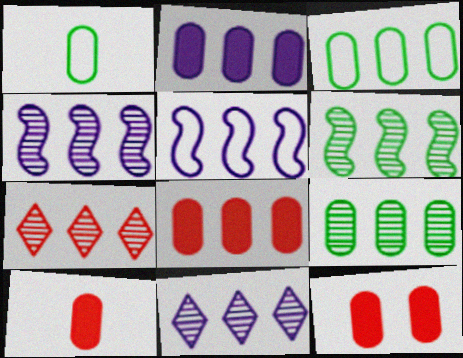[[2, 5, 11], 
[4, 7, 9], 
[8, 10, 12]]